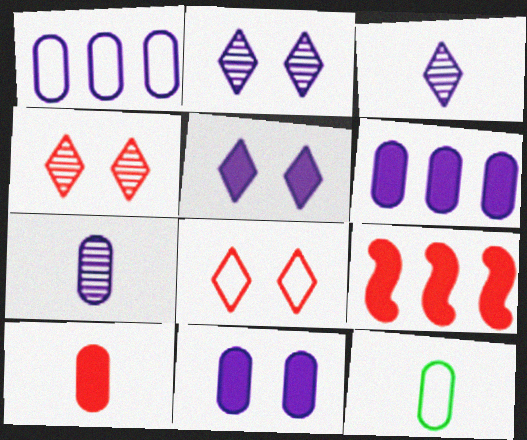[[1, 7, 11], 
[2, 9, 12], 
[7, 10, 12]]